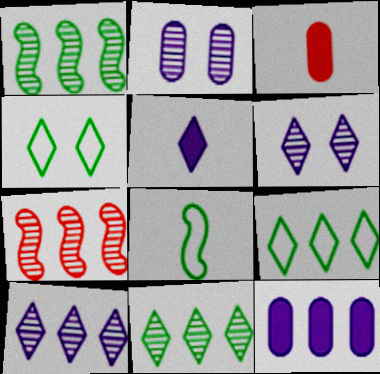[[7, 9, 12]]